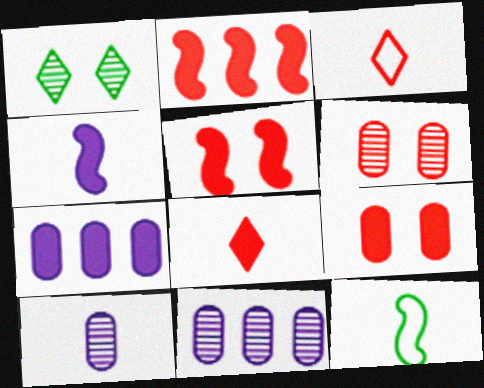[[2, 3, 6], 
[2, 8, 9], 
[8, 10, 12]]